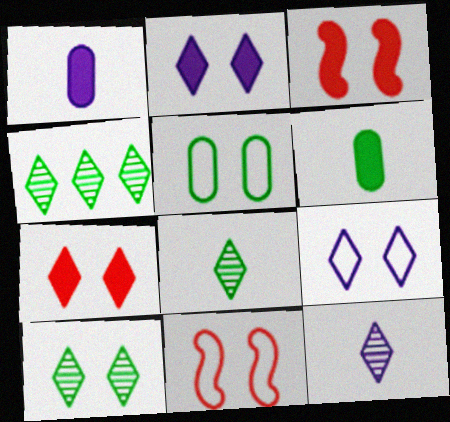[[1, 4, 11], 
[4, 8, 10], 
[5, 9, 11], 
[7, 9, 10]]